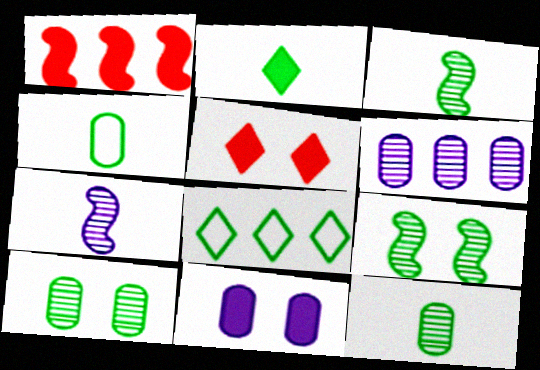[[1, 2, 11], 
[1, 6, 8], 
[2, 3, 4]]